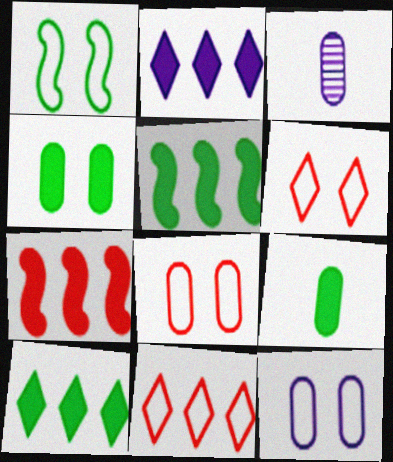[[1, 6, 12], 
[3, 5, 6]]